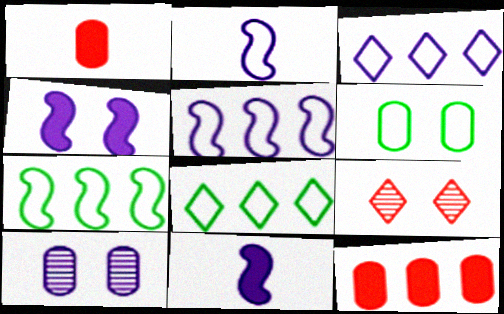[[3, 10, 11], 
[4, 6, 9]]